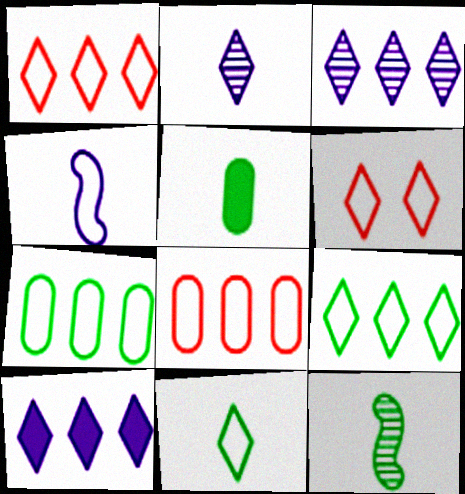[[4, 6, 7], 
[5, 11, 12]]